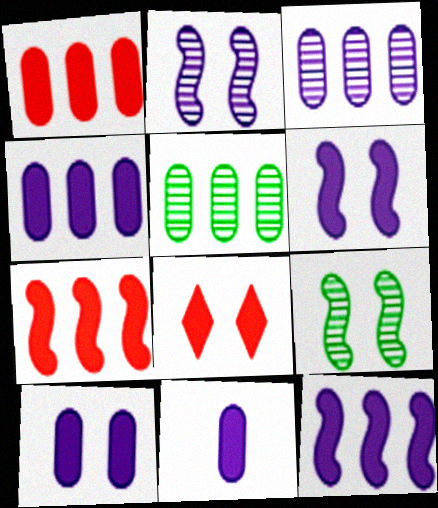[[4, 10, 11]]